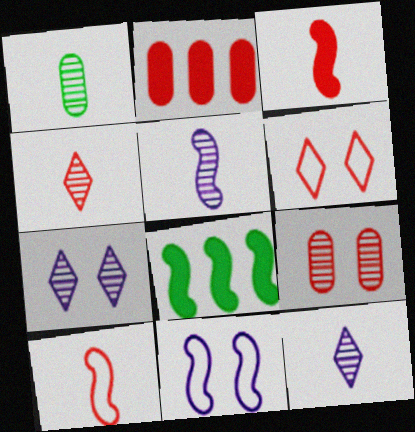[[1, 4, 5]]